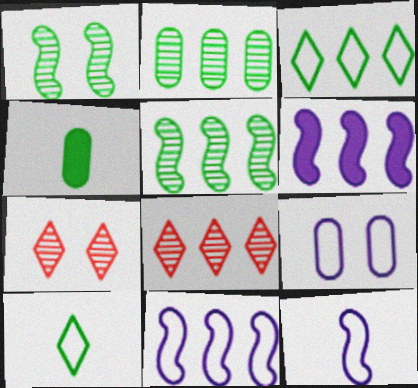[[1, 3, 4], 
[4, 7, 11]]